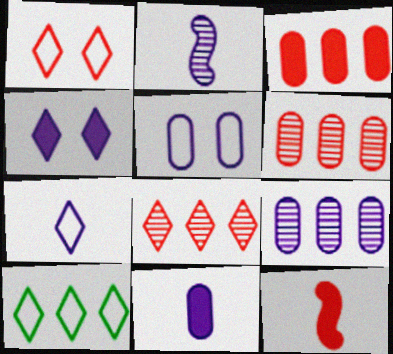[[1, 6, 12], 
[1, 7, 10], 
[2, 7, 11], 
[5, 9, 11]]